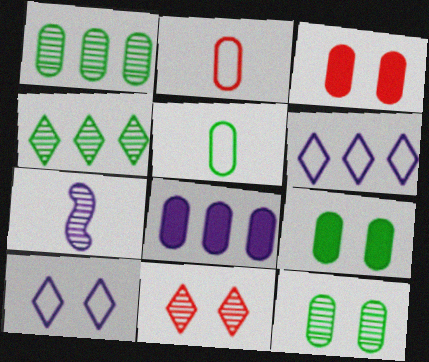[[1, 5, 9], 
[1, 7, 11], 
[2, 8, 12], 
[7, 8, 10]]